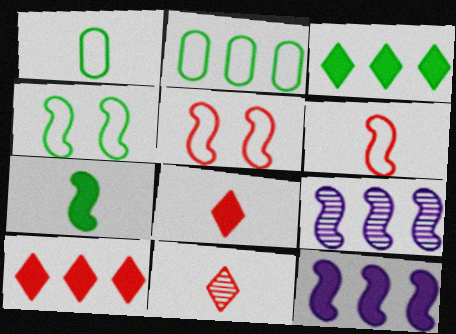[[2, 9, 10], 
[5, 7, 9]]